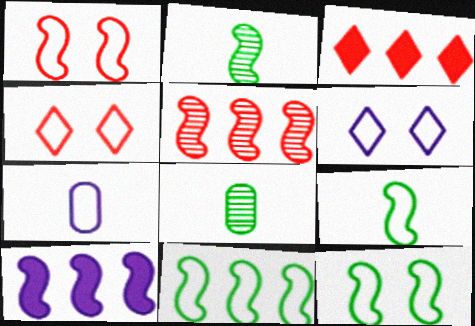[[1, 2, 10], 
[4, 7, 11], 
[4, 8, 10], 
[5, 10, 11], 
[9, 11, 12]]